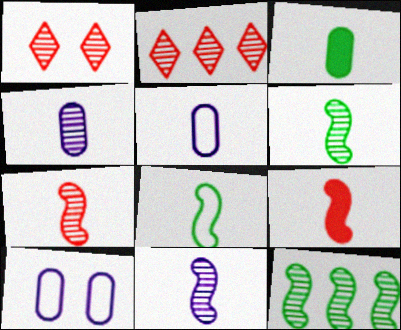[[1, 4, 12], 
[6, 7, 11], 
[8, 9, 11]]